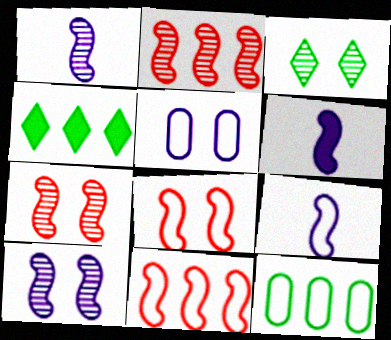[[1, 6, 9]]